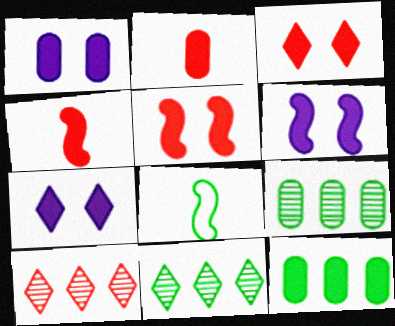[[1, 2, 12], 
[1, 6, 7], 
[1, 8, 10], 
[4, 7, 12]]